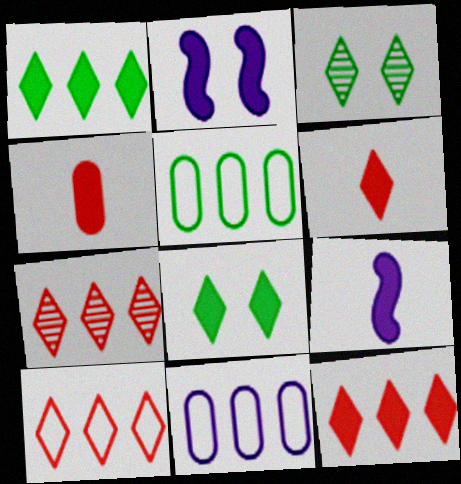[[1, 2, 4], 
[7, 10, 12]]